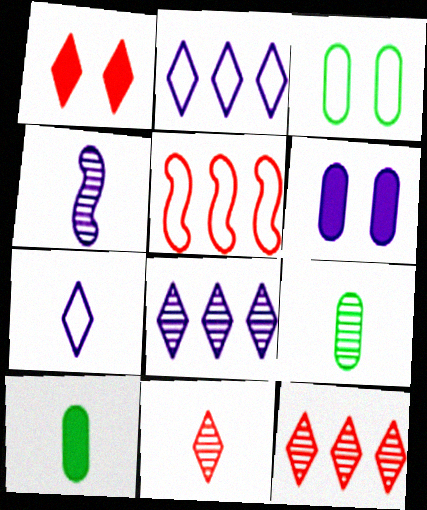[[2, 4, 6], 
[3, 5, 7], 
[4, 9, 11]]